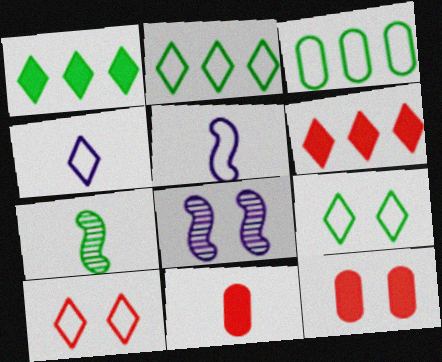[[2, 4, 10], 
[2, 8, 11], 
[3, 5, 10], 
[4, 7, 11], 
[8, 9, 12]]